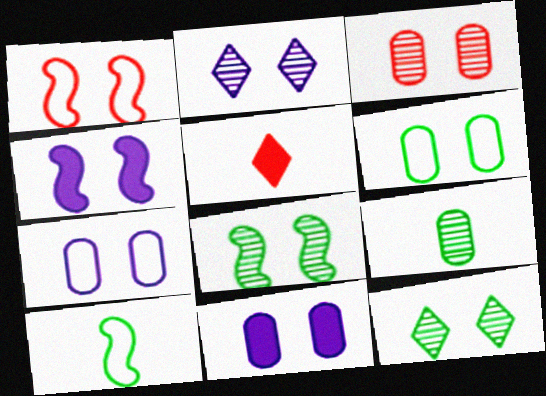[[1, 4, 8], 
[1, 11, 12], 
[2, 3, 8], 
[2, 4, 7], 
[3, 6, 11]]